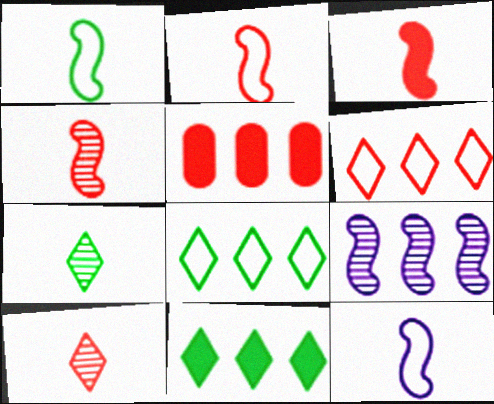[[1, 2, 12], 
[2, 3, 4], 
[5, 8, 9]]